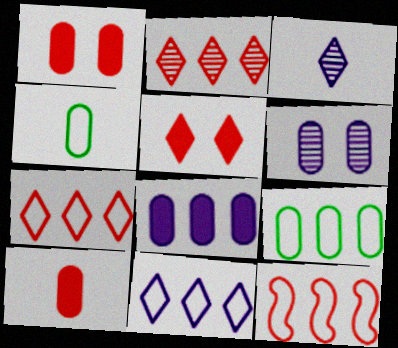[[6, 9, 10], 
[9, 11, 12]]